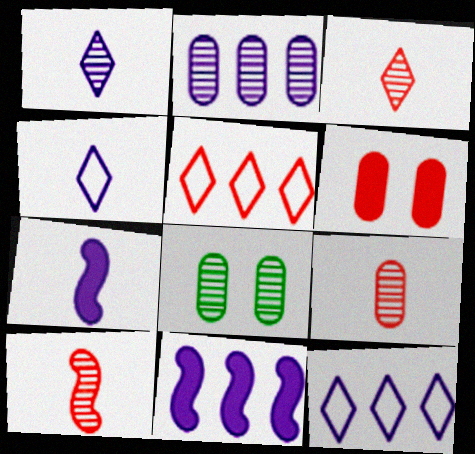[[2, 8, 9], 
[2, 11, 12], 
[3, 9, 10], 
[5, 6, 10], 
[5, 7, 8]]